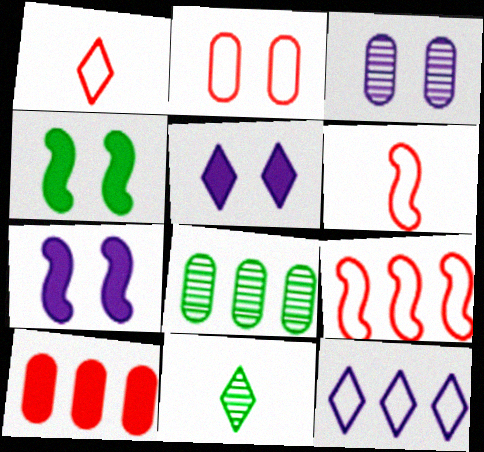[[1, 2, 9], 
[1, 7, 8], 
[5, 6, 8]]